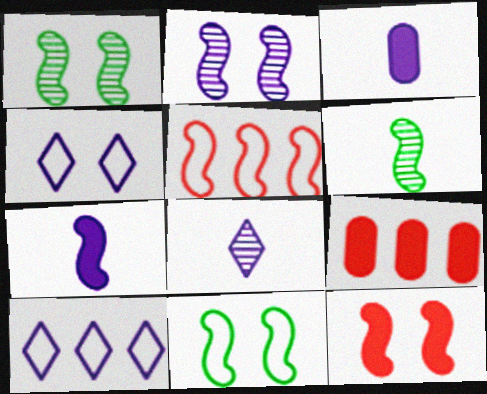[[1, 5, 7], 
[2, 3, 10], 
[2, 11, 12], 
[4, 6, 9], 
[8, 9, 11]]